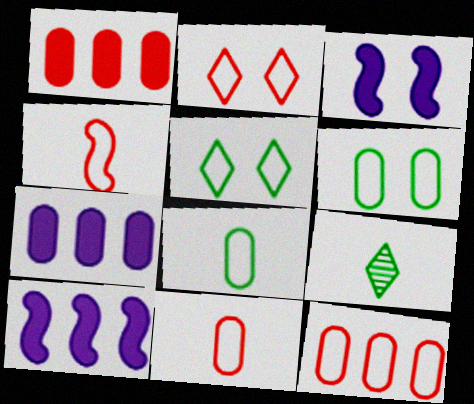[[2, 4, 12], 
[3, 9, 12]]